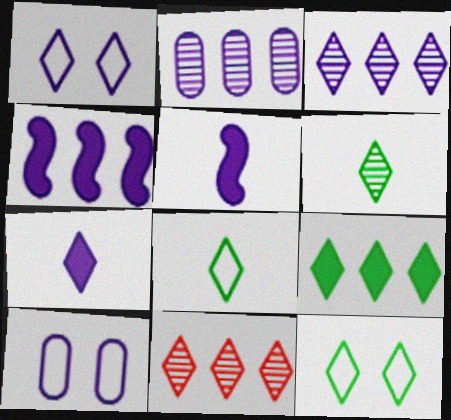[[1, 2, 5], 
[1, 3, 7], 
[3, 5, 10], 
[6, 9, 12], 
[7, 11, 12]]